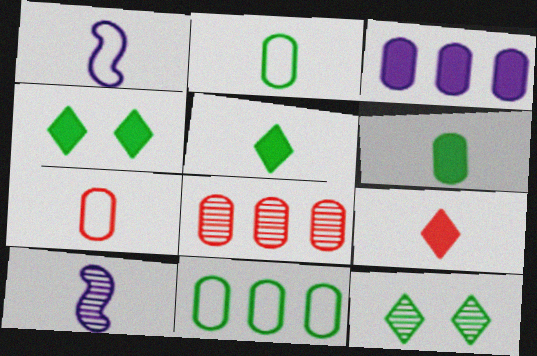[[1, 4, 8], 
[2, 9, 10], 
[3, 8, 11], 
[5, 7, 10], 
[8, 10, 12]]